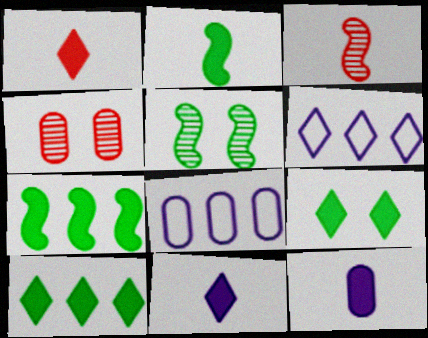[[1, 2, 12], 
[1, 5, 8], 
[2, 4, 6], 
[3, 8, 9]]